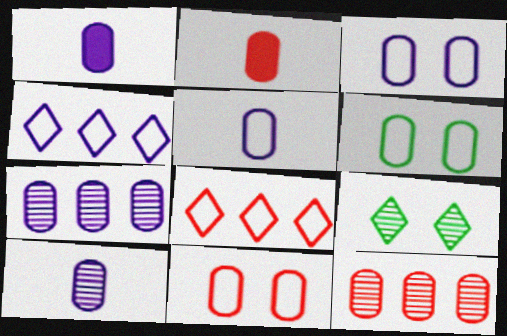[[1, 3, 7], 
[1, 5, 10], 
[1, 6, 12], 
[2, 6, 7], 
[2, 11, 12], 
[3, 6, 11]]